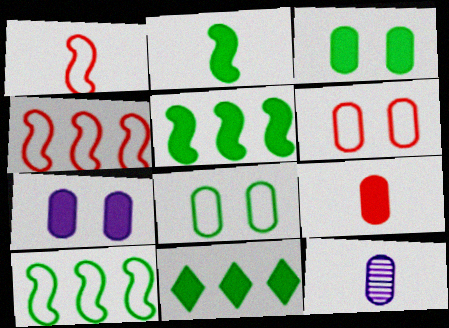[[2, 3, 11]]